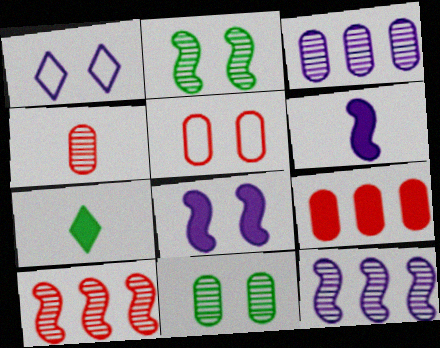[[1, 3, 6], 
[3, 4, 11], 
[4, 5, 9], 
[5, 7, 12], 
[7, 8, 9]]